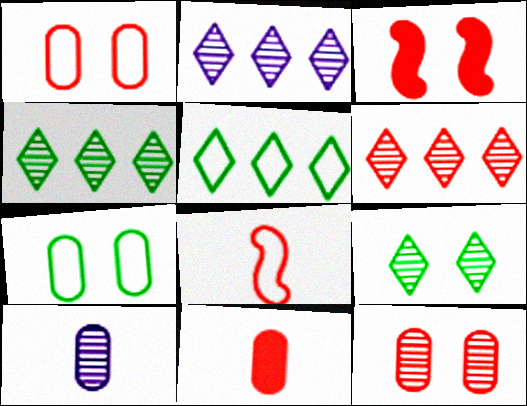[[2, 4, 6], 
[3, 5, 10]]